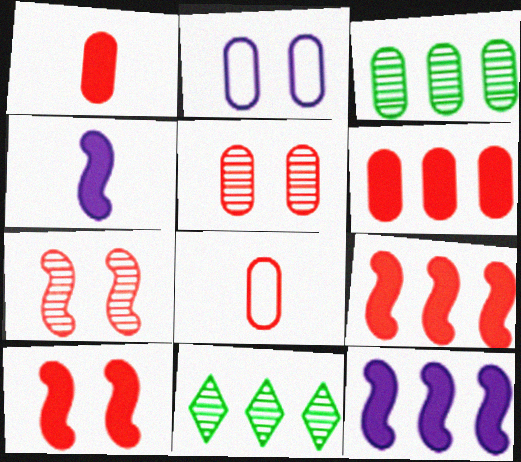[[1, 2, 3], 
[5, 6, 8]]